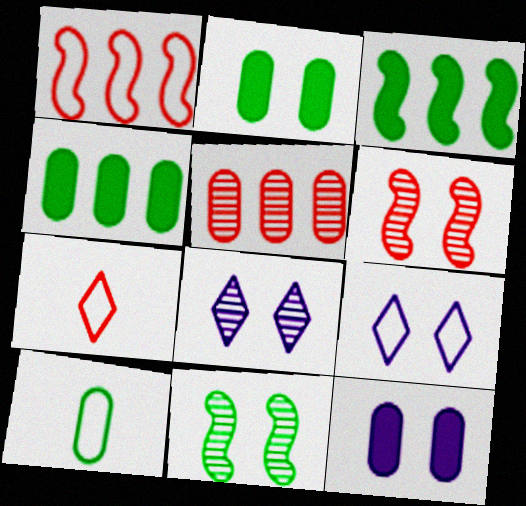[[1, 9, 10], 
[2, 6, 9], 
[5, 10, 12]]